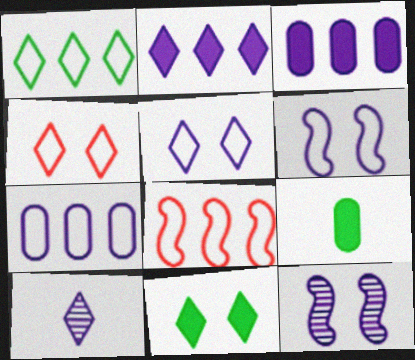[[1, 7, 8], 
[2, 5, 10], 
[3, 6, 10]]